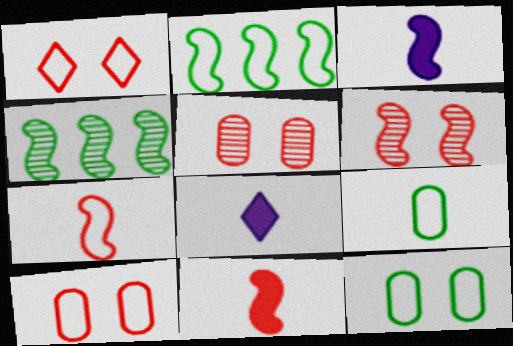[[2, 3, 6], 
[2, 5, 8], 
[4, 8, 10]]